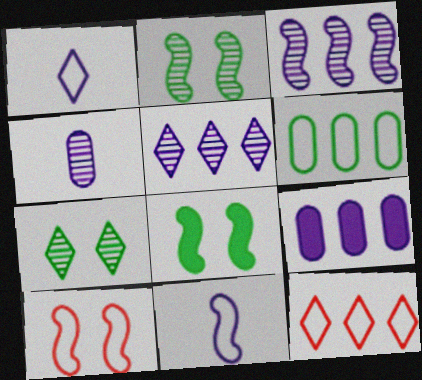[[1, 6, 10], 
[4, 8, 12]]